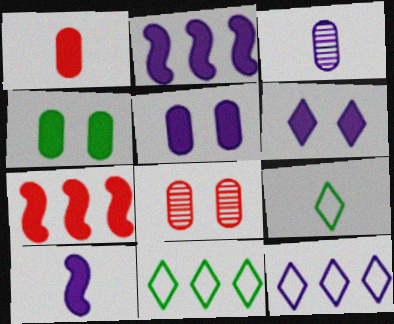[[2, 8, 9], 
[8, 10, 11]]